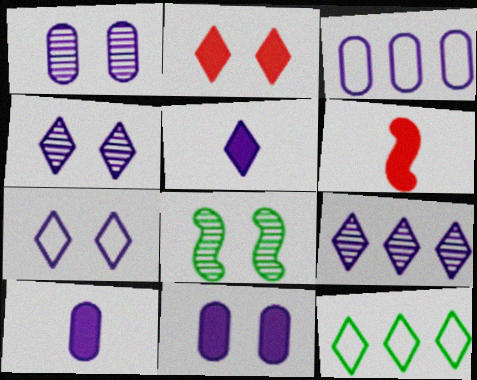[[1, 3, 10], 
[1, 6, 12], 
[5, 7, 9]]